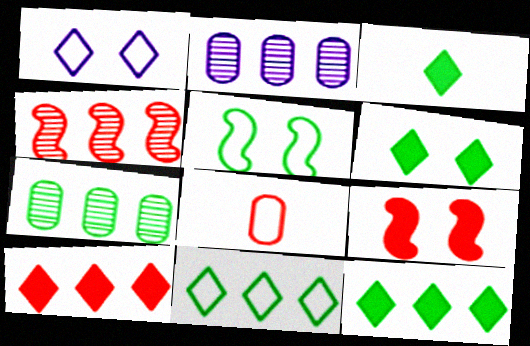[[3, 5, 7], 
[3, 6, 12]]